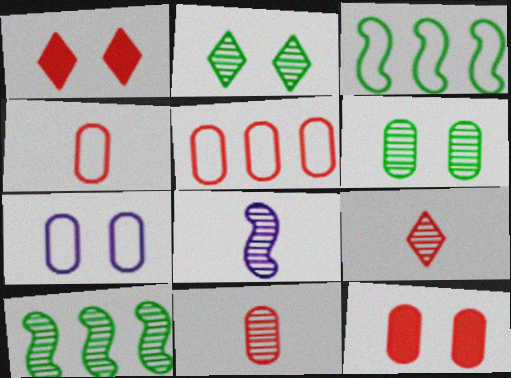[[5, 11, 12], 
[6, 7, 12]]